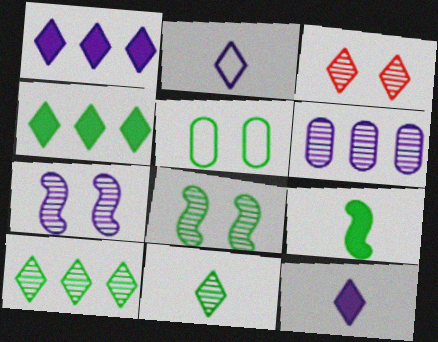[[2, 3, 4], 
[5, 9, 10]]